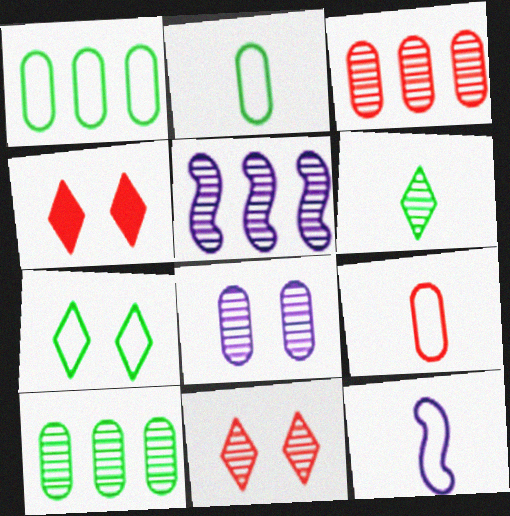[[2, 4, 5], 
[4, 10, 12]]